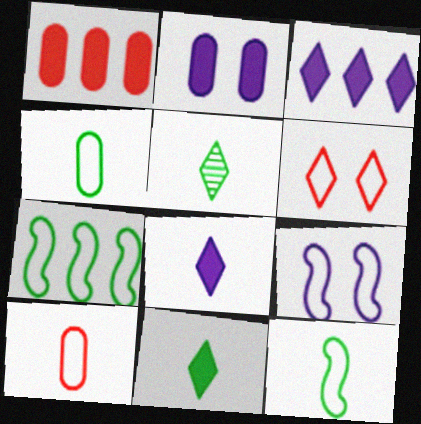[[1, 5, 9], 
[3, 5, 6]]